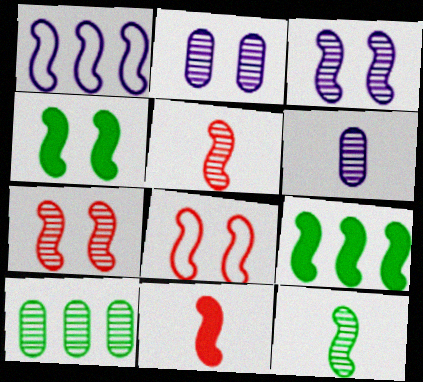[[1, 4, 5], 
[3, 4, 8]]